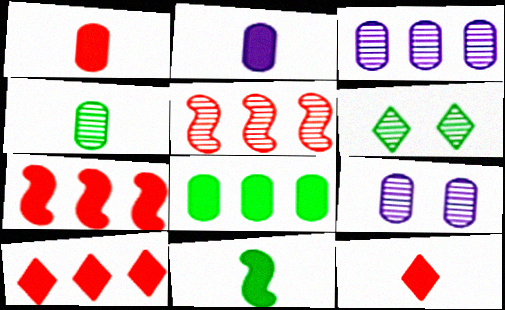[[2, 11, 12]]